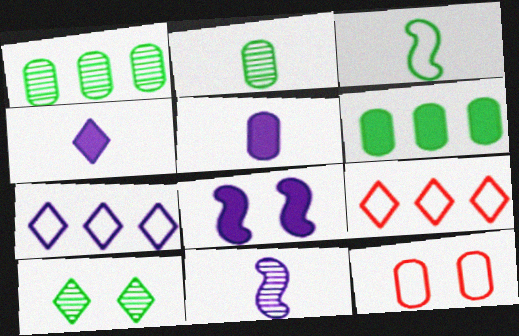[[1, 5, 12], 
[2, 8, 9], 
[3, 6, 10], 
[3, 7, 12], 
[4, 9, 10], 
[8, 10, 12]]